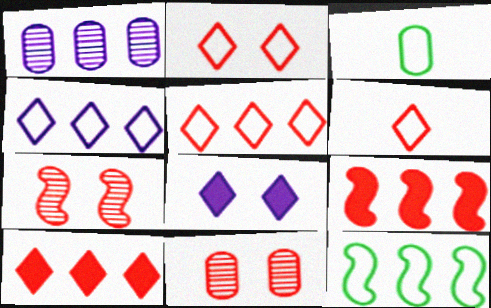[[1, 10, 12], 
[2, 5, 6], 
[6, 9, 11]]